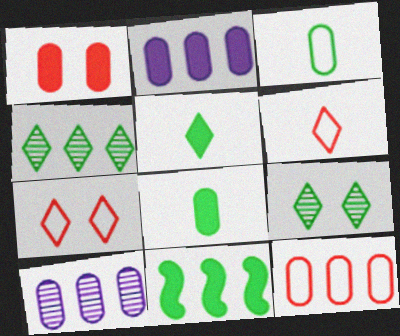[[1, 2, 8], 
[1, 3, 10], 
[3, 9, 11]]